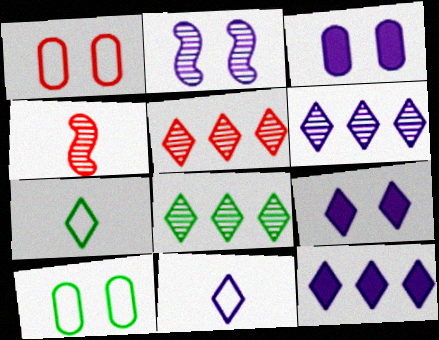[[4, 10, 12], 
[5, 6, 8], 
[5, 7, 9], 
[6, 9, 11]]